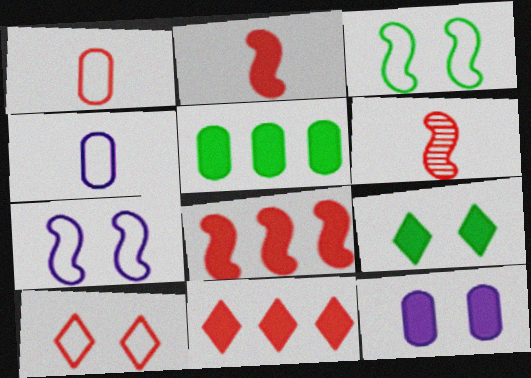[]